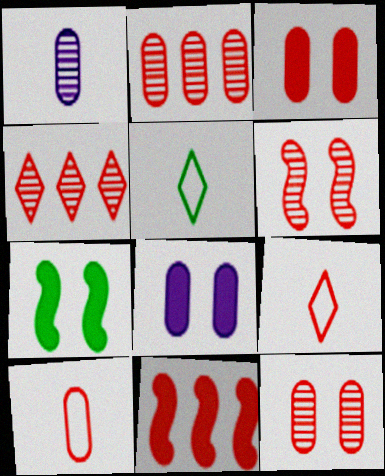[[2, 3, 10], 
[9, 11, 12]]